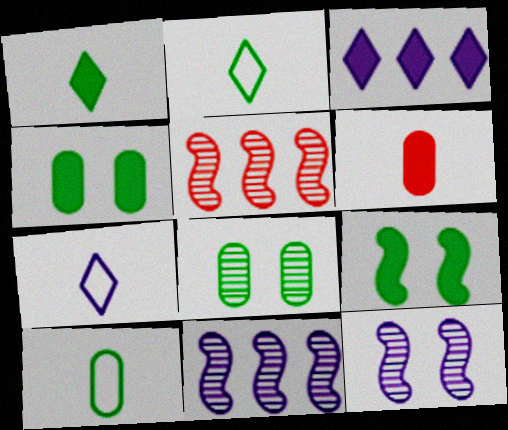[[3, 6, 9], 
[4, 5, 7]]